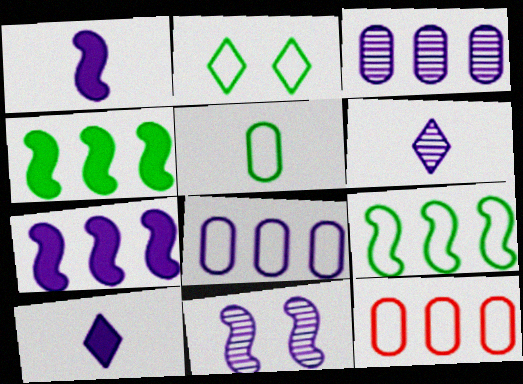[[2, 5, 9], 
[3, 6, 11], 
[8, 10, 11]]